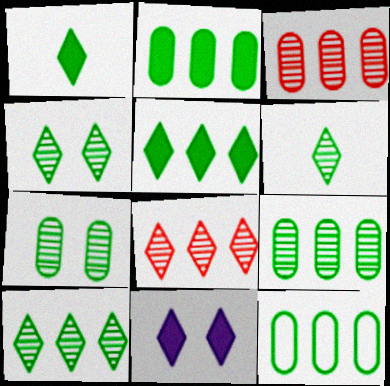[[2, 9, 12], 
[4, 6, 10]]